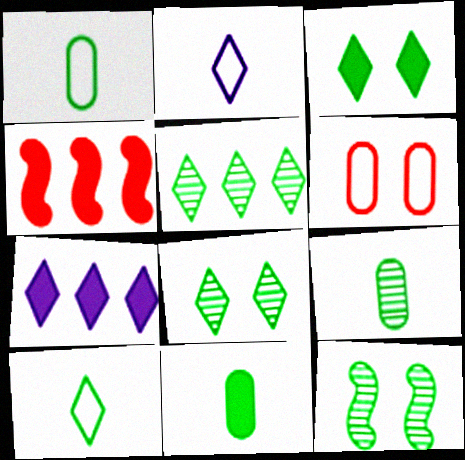[[1, 9, 11], 
[3, 5, 10], 
[5, 9, 12]]